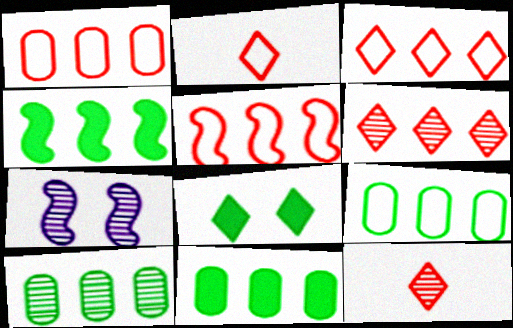[[1, 3, 5], 
[2, 7, 11], 
[7, 10, 12], 
[9, 10, 11]]